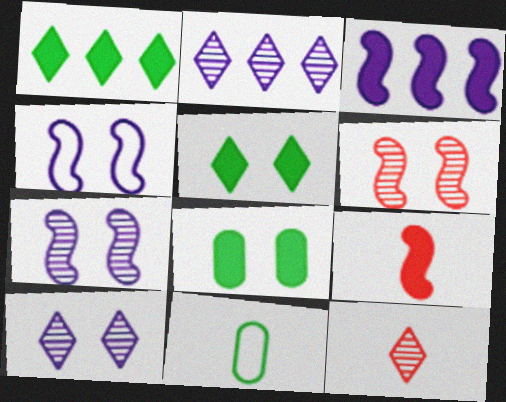[]